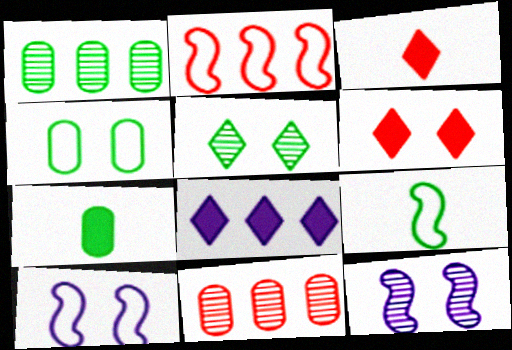[[1, 2, 8], 
[1, 3, 10], 
[1, 4, 7], 
[2, 9, 10], 
[4, 6, 12]]